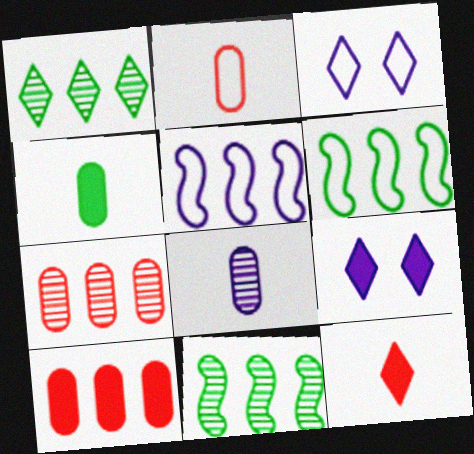[[1, 3, 12], 
[1, 5, 10], 
[2, 3, 6], 
[2, 4, 8], 
[2, 9, 11], 
[5, 8, 9]]